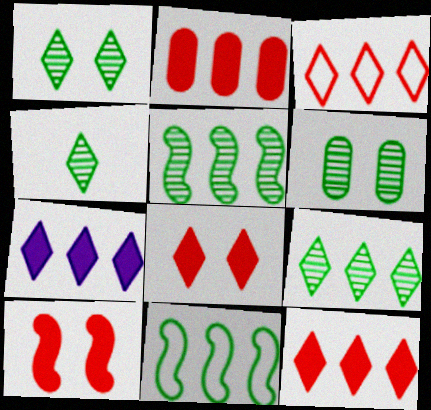[[1, 4, 9], 
[3, 7, 9], 
[4, 5, 6]]